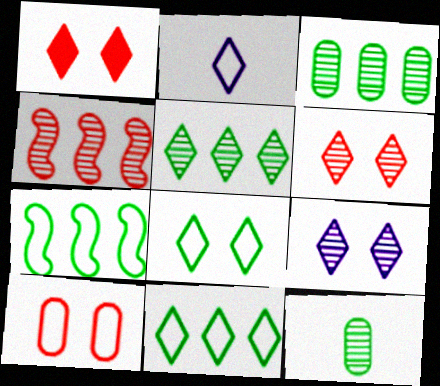[[1, 2, 5], 
[1, 8, 9], 
[2, 7, 10], 
[4, 9, 12]]